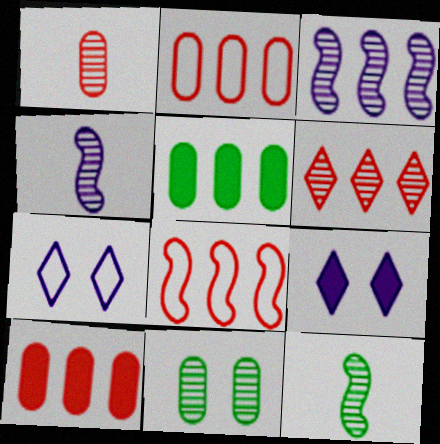[[2, 9, 12], 
[4, 6, 11], 
[6, 8, 10], 
[7, 10, 12]]